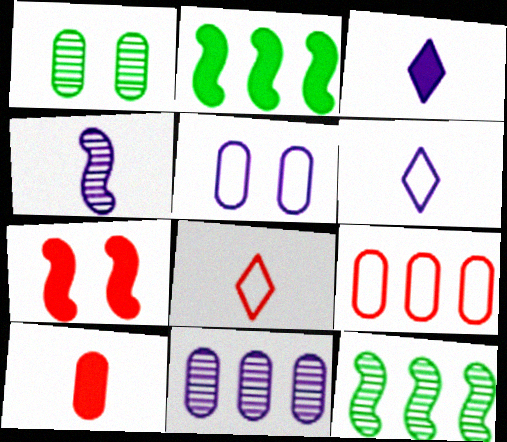[]